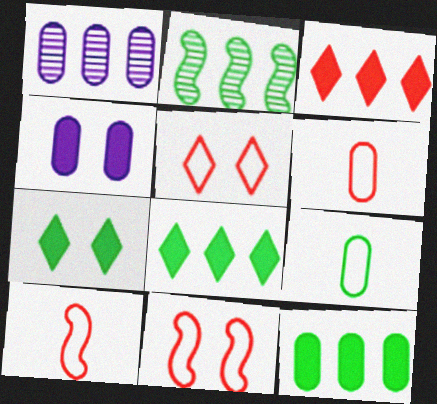[[1, 7, 10], 
[2, 7, 9]]